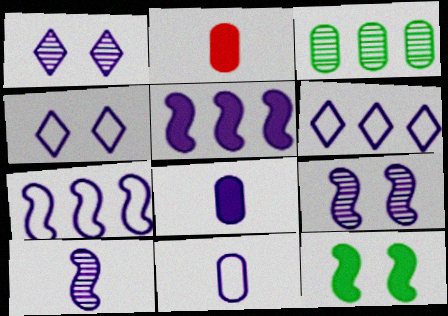[[1, 5, 11], 
[1, 7, 8], 
[4, 7, 11], 
[6, 8, 9]]